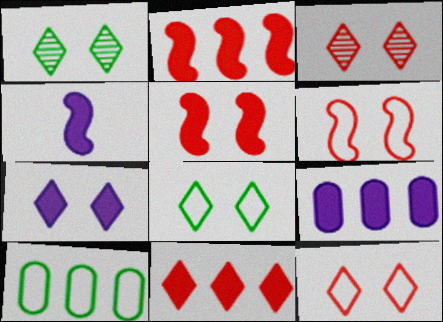[[1, 7, 12], 
[3, 4, 10], 
[3, 7, 8], 
[4, 7, 9]]